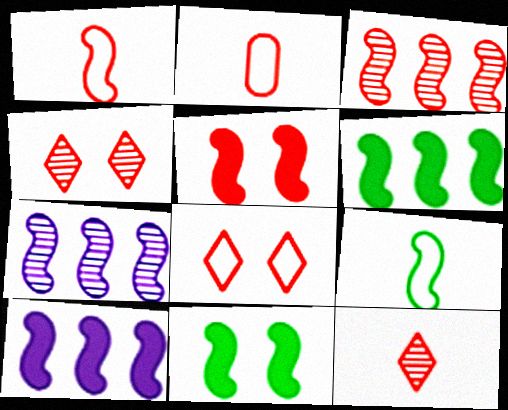[[1, 3, 5], 
[1, 7, 11], 
[5, 7, 9]]